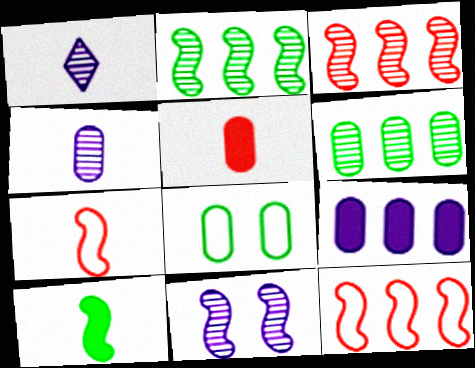[[10, 11, 12]]